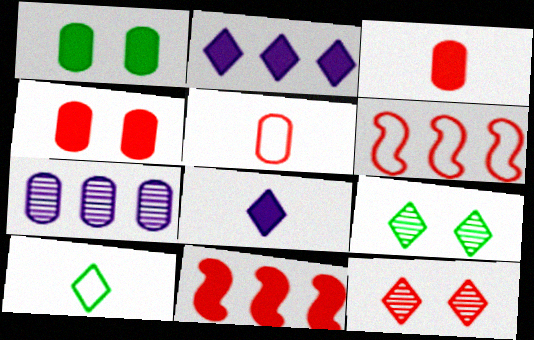[[1, 5, 7], 
[1, 8, 11], 
[2, 10, 12], 
[3, 6, 12], 
[5, 11, 12]]